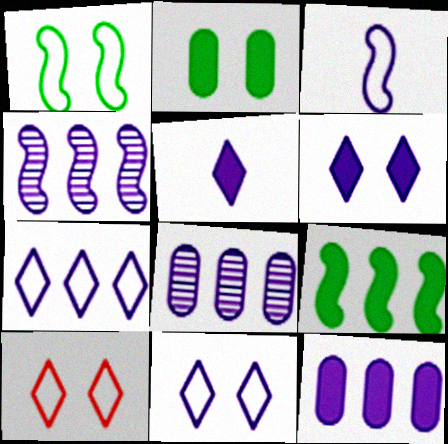[[3, 6, 8], 
[4, 7, 12]]